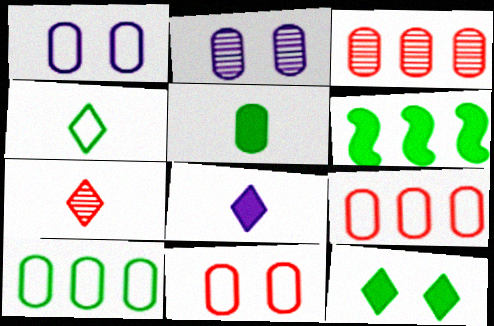[[1, 3, 5], 
[1, 6, 7], 
[2, 5, 9], 
[4, 7, 8], 
[5, 6, 12]]